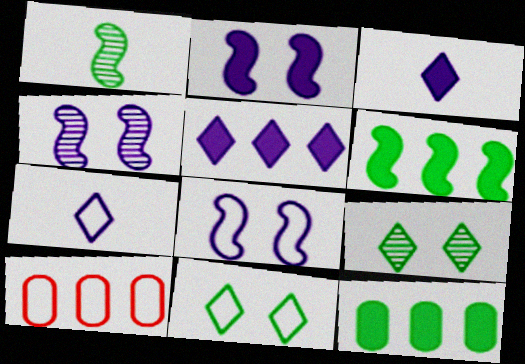[[1, 11, 12], 
[2, 4, 8]]